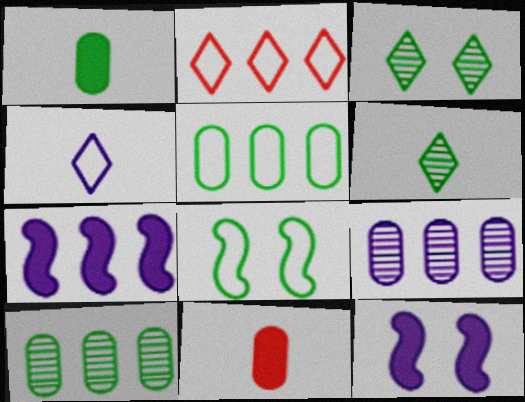[[2, 7, 10], 
[4, 9, 12]]